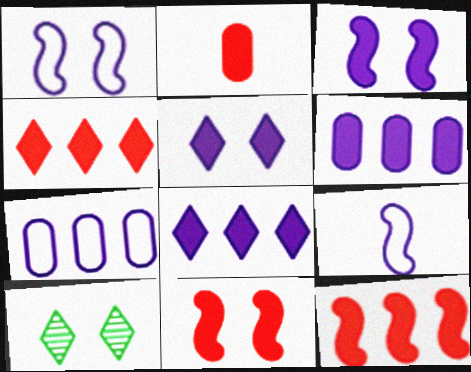[[2, 4, 11]]